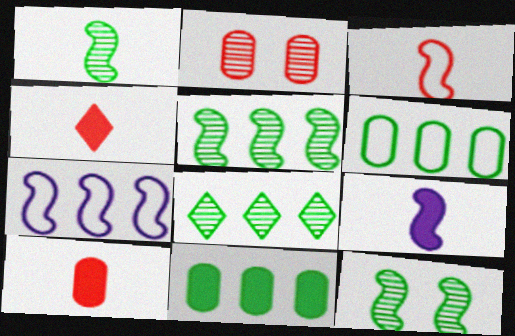[[1, 3, 9], 
[1, 5, 12]]